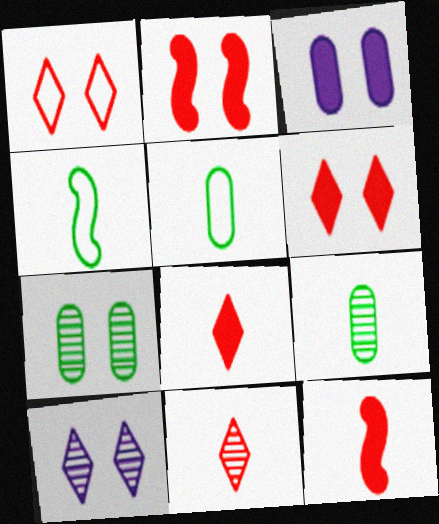[]